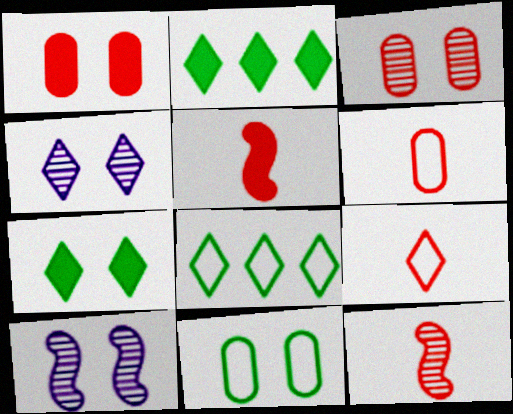[[2, 4, 9], 
[2, 6, 10]]